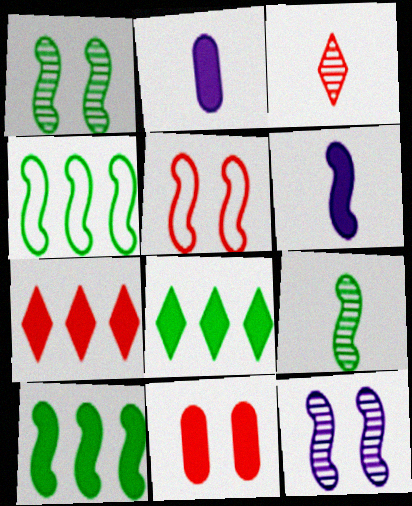[[6, 8, 11]]